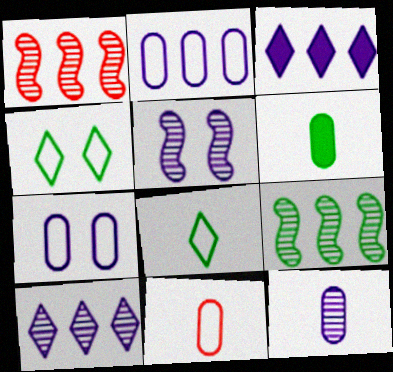[[4, 6, 9], 
[5, 10, 12], 
[6, 11, 12]]